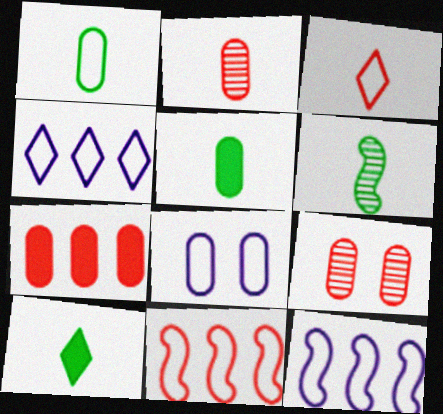[[1, 6, 10], 
[9, 10, 12]]